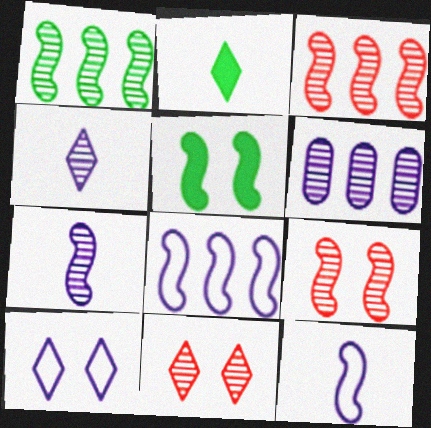[[1, 7, 9], 
[3, 5, 12]]